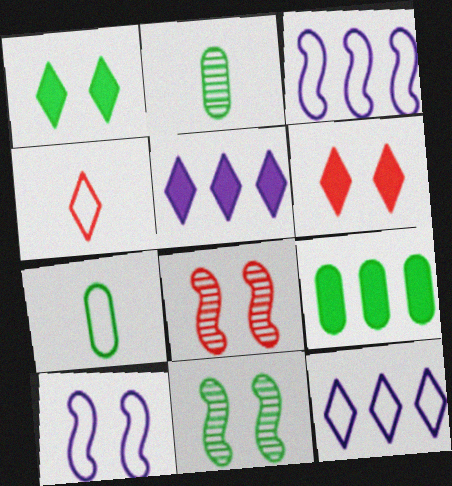[[2, 3, 6], 
[5, 7, 8]]